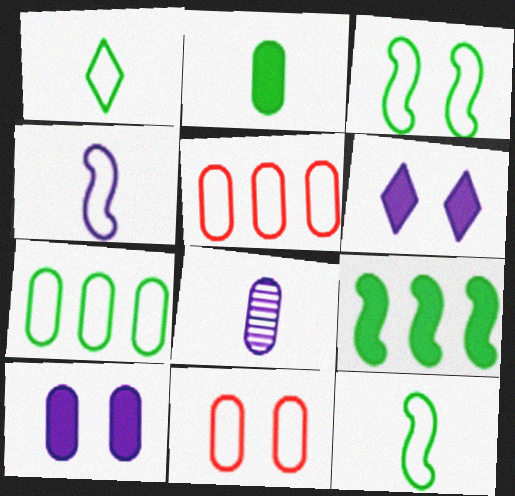[[1, 3, 7]]